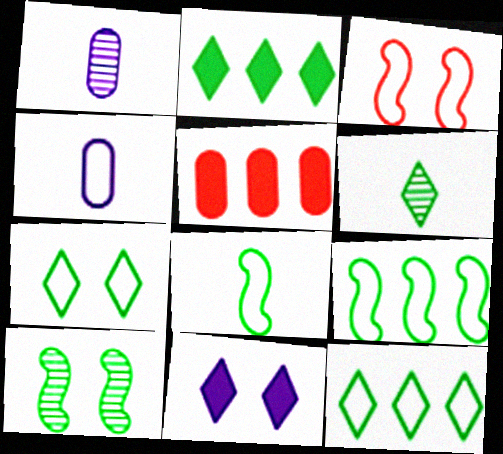[[1, 2, 3], 
[2, 6, 7], 
[3, 4, 12]]